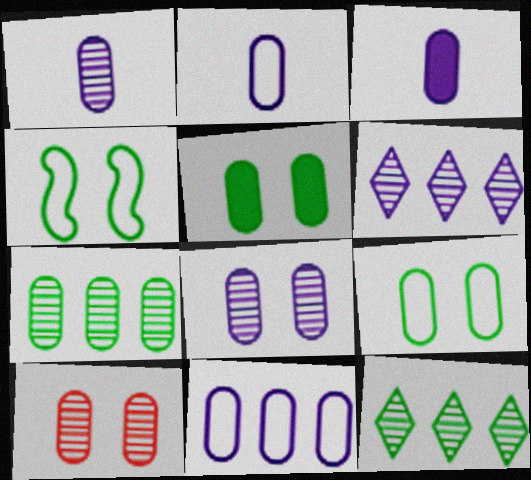[[1, 2, 3], 
[1, 7, 10], 
[3, 8, 11]]